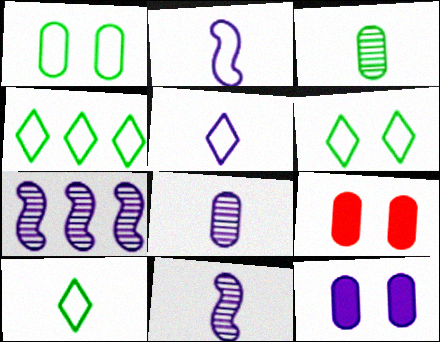[[4, 6, 10], 
[4, 9, 11], 
[5, 7, 12], 
[7, 9, 10]]